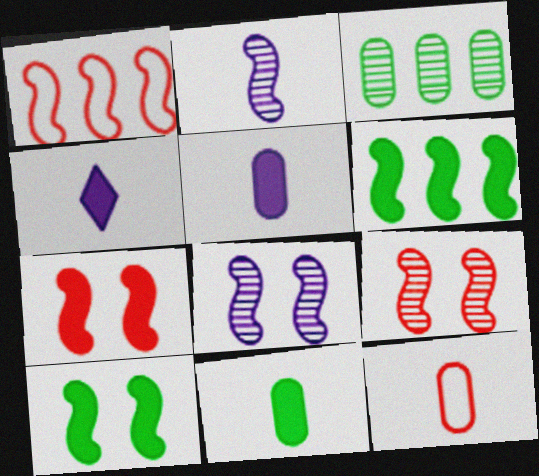[[1, 2, 10]]